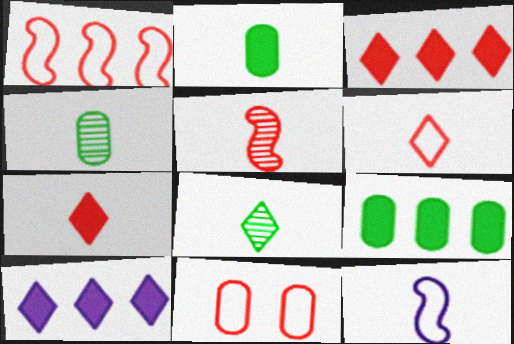[[1, 6, 11], 
[3, 5, 11], 
[4, 7, 12]]